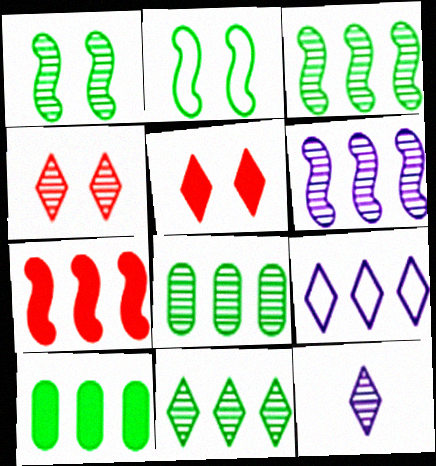[[3, 8, 11], 
[4, 11, 12], 
[7, 8, 9]]